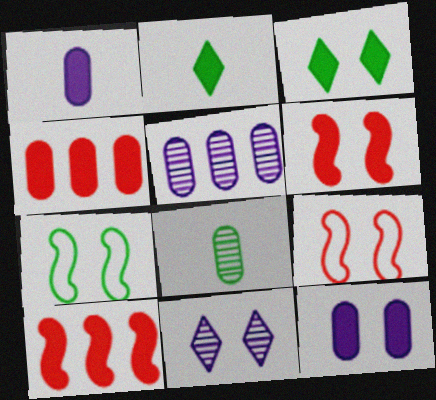[[1, 3, 10], 
[2, 5, 9], 
[2, 10, 12], 
[3, 6, 12]]